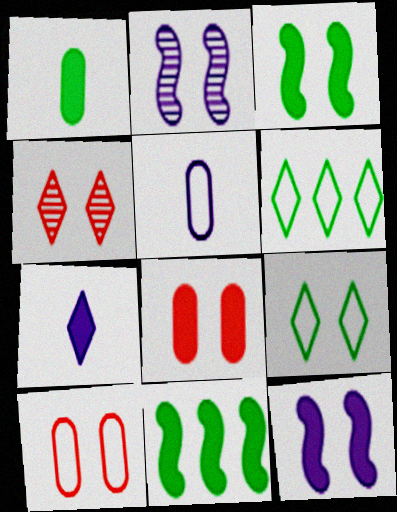[[2, 8, 9], 
[4, 5, 11], 
[4, 6, 7], 
[7, 8, 11]]